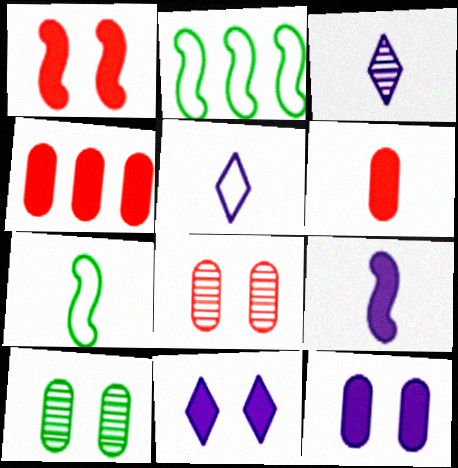[[3, 6, 7]]